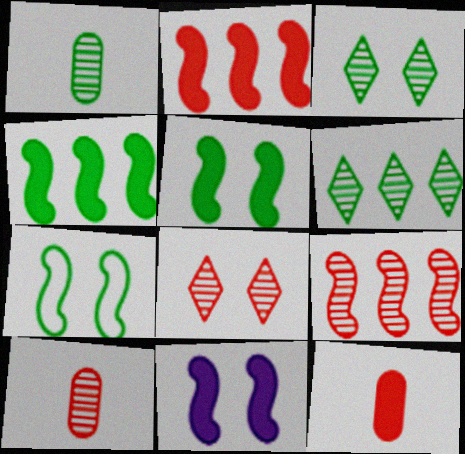[[8, 9, 10]]